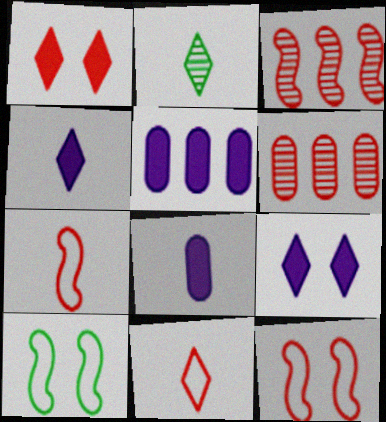[[1, 6, 7], 
[2, 4, 11], 
[2, 5, 12], 
[2, 7, 8], 
[4, 6, 10]]